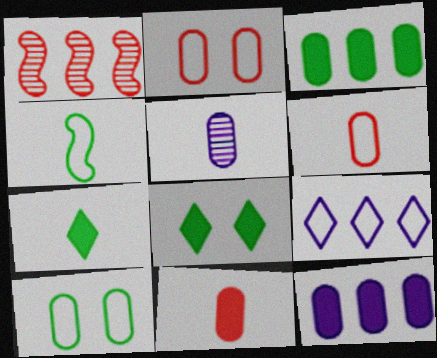[[1, 3, 9], 
[2, 3, 5], 
[2, 4, 9]]